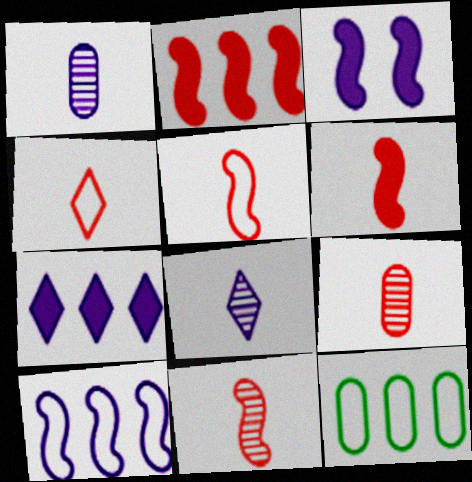[[4, 6, 9], 
[5, 6, 11]]